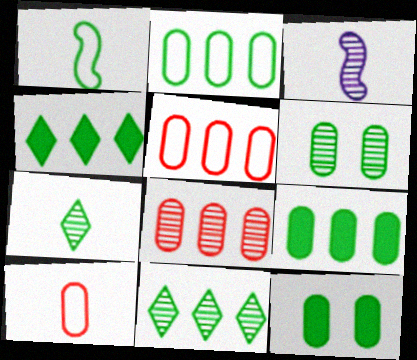[[1, 4, 6], 
[1, 11, 12]]